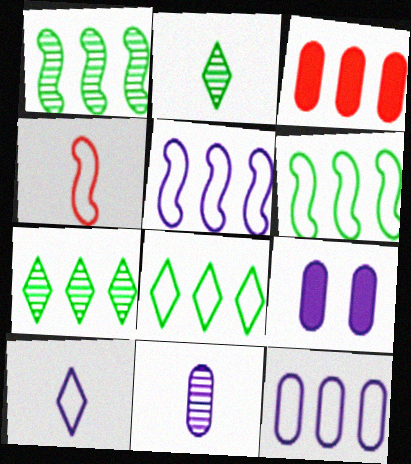[[3, 5, 7], 
[4, 7, 9], 
[9, 11, 12]]